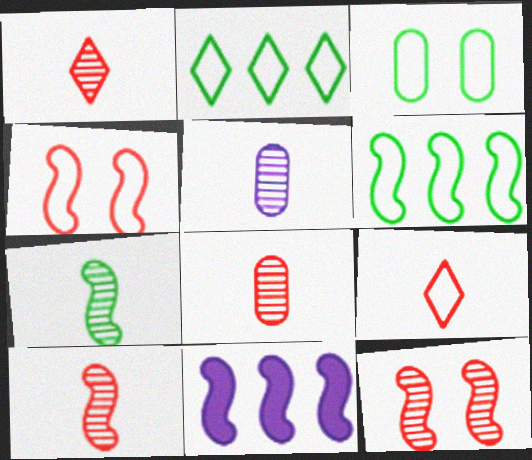[[1, 3, 11], 
[1, 5, 7], 
[1, 8, 10], 
[4, 7, 11]]